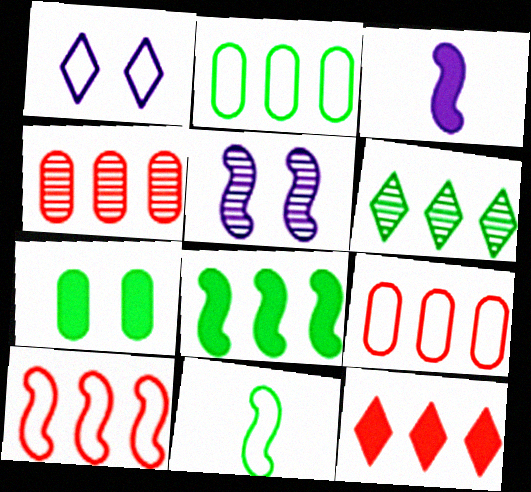[[1, 9, 11], 
[2, 6, 8], 
[3, 7, 12], 
[4, 10, 12], 
[6, 7, 11]]